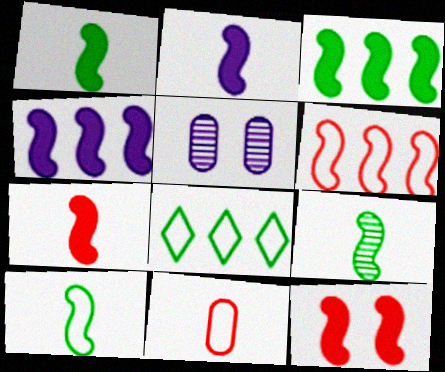[[1, 2, 7], 
[1, 4, 12], 
[1, 9, 10], 
[2, 3, 12], 
[5, 7, 8]]